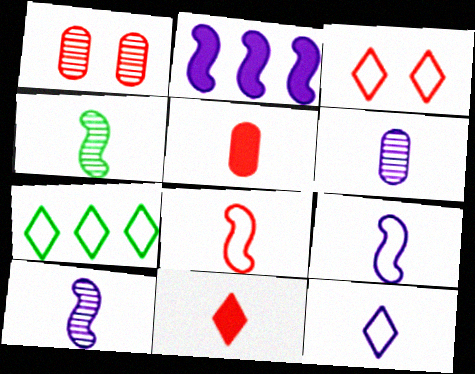[[3, 7, 12], 
[4, 5, 12]]